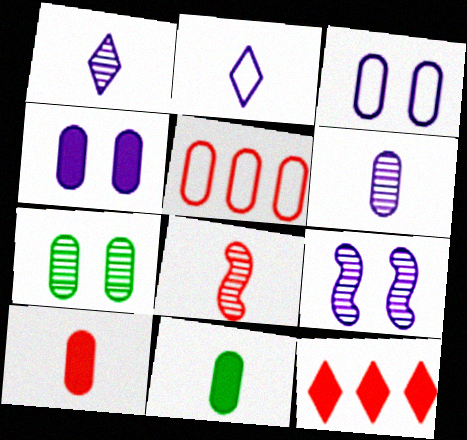[[2, 8, 11]]